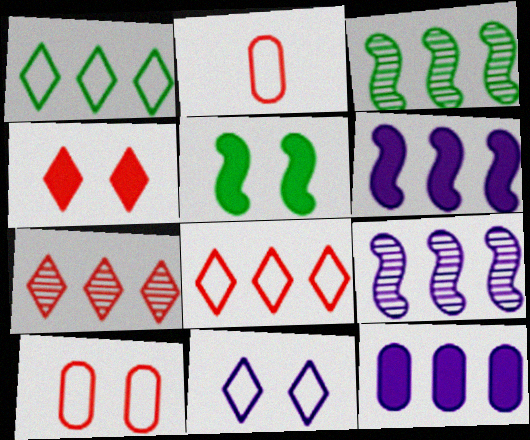[[3, 8, 12]]